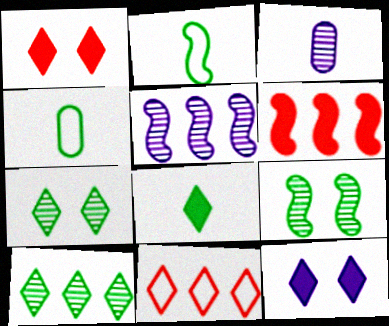[[1, 4, 5]]